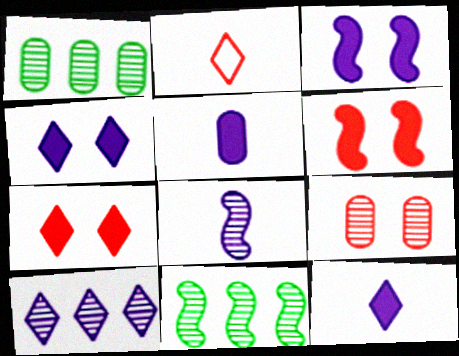[[1, 2, 3]]